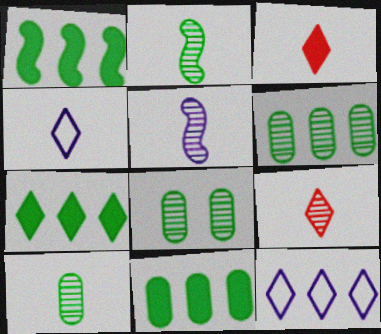[[1, 7, 11], 
[5, 9, 10], 
[6, 8, 10]]